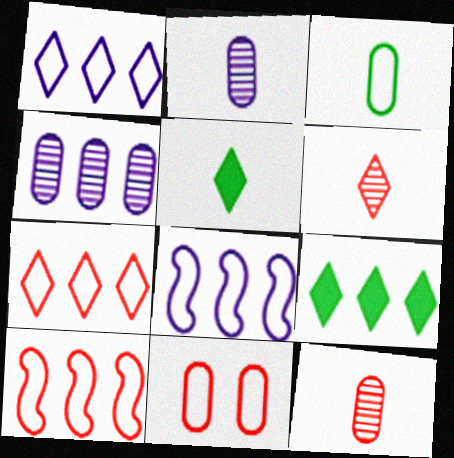[[4, 9, 10]]